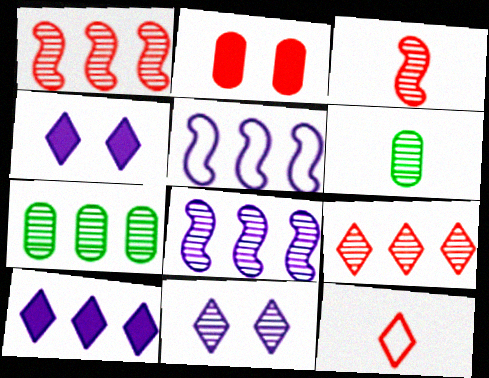[[1, 2, 12], 
[1, 6, 11], 
[3, 7, 11], 
[7, 8, 9]]